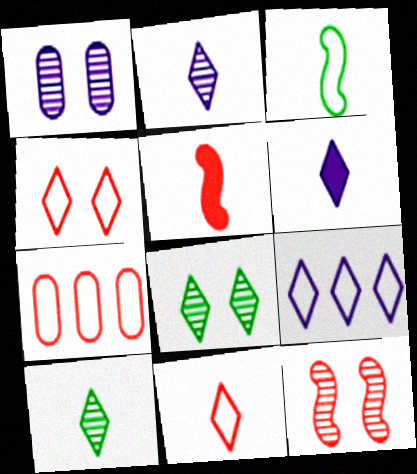[[1, 8, 12], 
[6, 10, 11]]